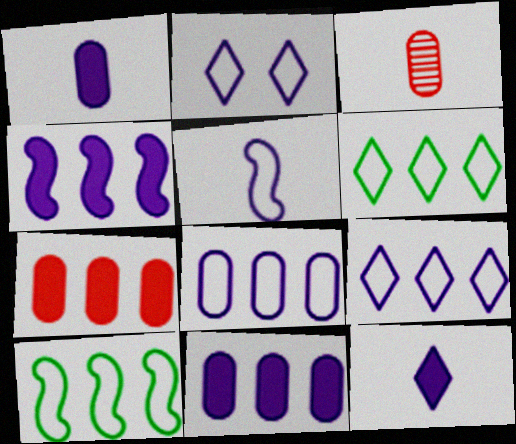[[2, 5, 8]]